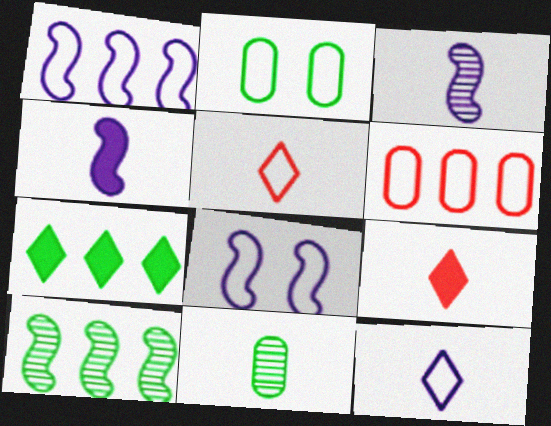[[1, 2, 5], 
[4, 5, 11]]